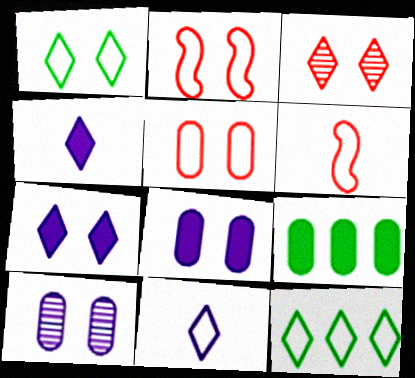[[1, 3, 7], 
[3, 4, 12]]